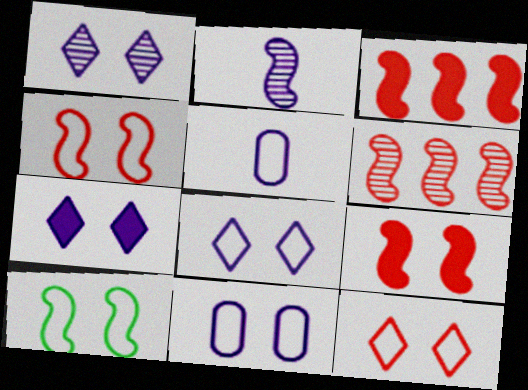[[1, 7, 8], 
[2, 3, 10], 
[10, 11, 12]]